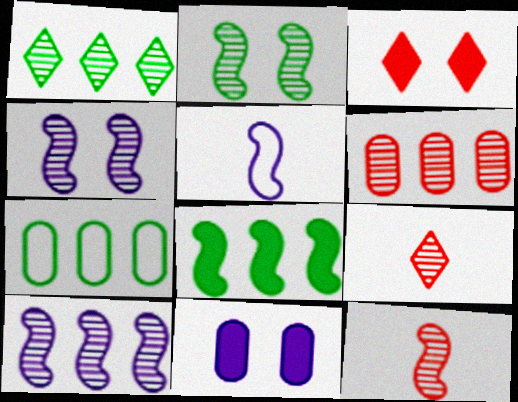[[1, 6, 10], 
[1, 7, 8], 
[2, 10, 12]]